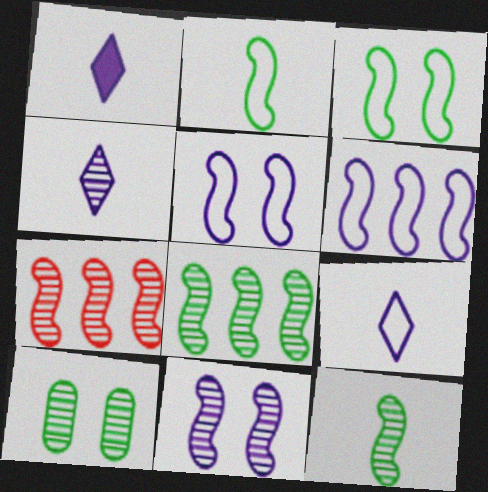[[1, 4, 9], 
[4, 7, 10], 
[7, 11, 12]]